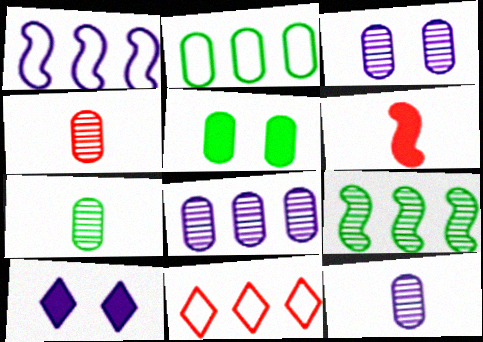[[1, 2, 11], 
[1, 10, 12], 
[2, 5, 7], 
[3, 8, 12], 
[4, 7, 12]]